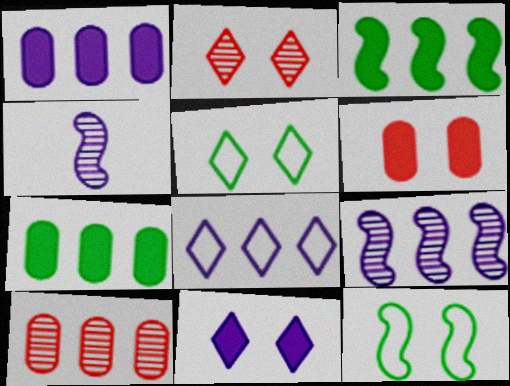[[1, 8, 9], 
[2, 5, 11], 
[3, 8, 10]]